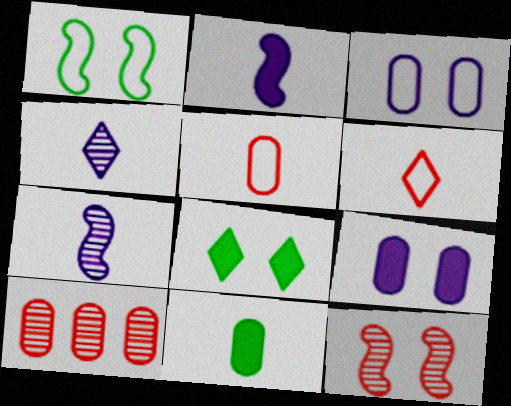[[3, 8, 12], 
[3, 10, 11], 
[6, 7, 11]]